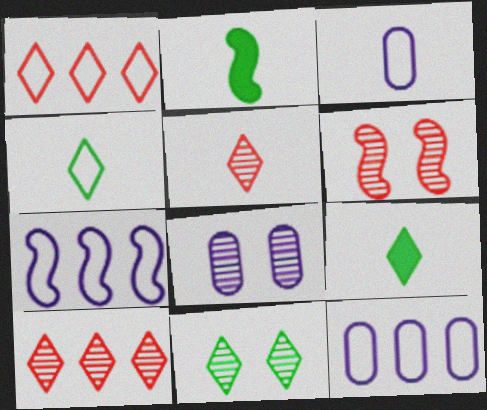[[1, 2, 8], 
[2, 3, 5], 
[2, 6, 7], 
[6, 8, 11], 
[6, 9, 12]]